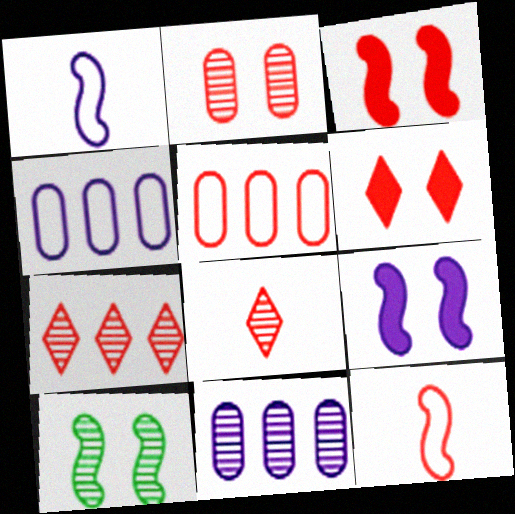[[3, 5, 8], 
[8, 10, 11]]